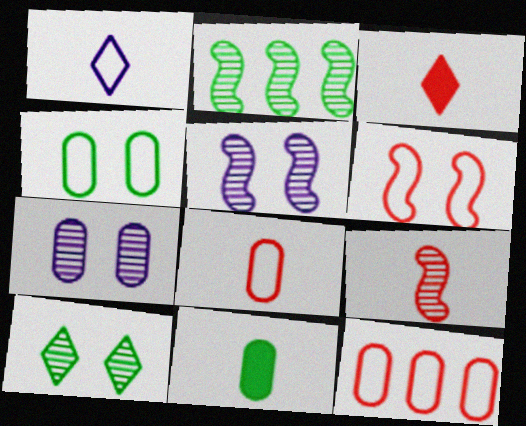[[1, 9, 11], 
[2, 5, 9], 
[3, 8, 9], 
[7, 11, 12]]